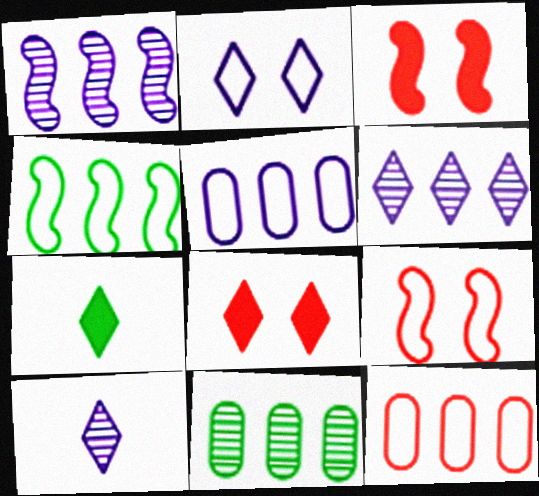[]